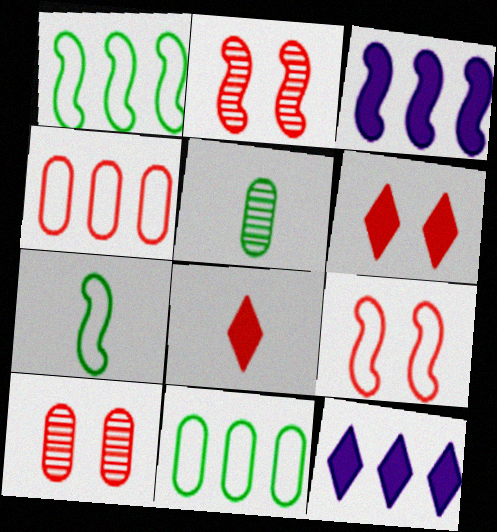[[2, 3, 7], 
[2, 4, 8], 
[5, 9, 12], 
[6, 9, 10], 
[7, 10, 12]]